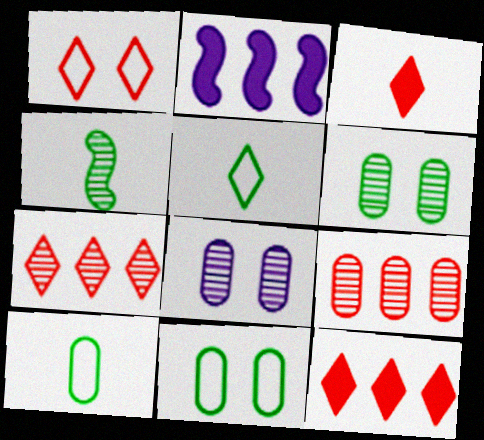[[1, 3, 7], 
[4, 7, 8]]